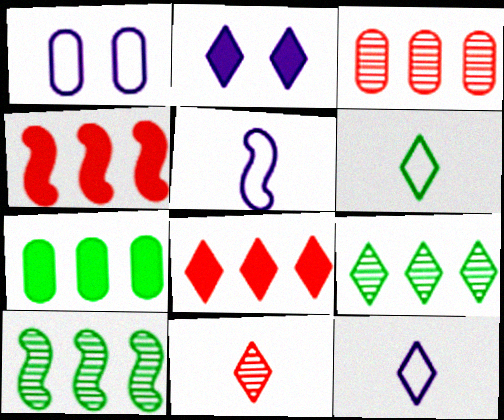[]